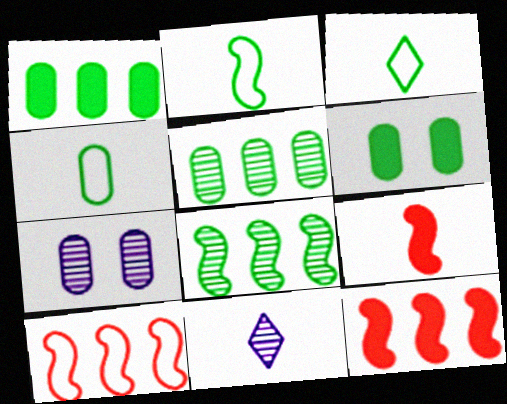[[2, 3, 4], 
[3, 6, 8], 
[3, 7, 12], 
[4, 5, 6], 
[4, 9, 11], 
[6, 10, 11]]